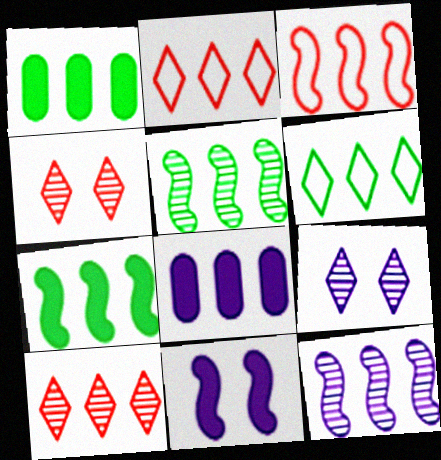[[1, 2, 12], 
[1, 5, 6], 
[2, 5, 8], 
[3, 7, 12]]